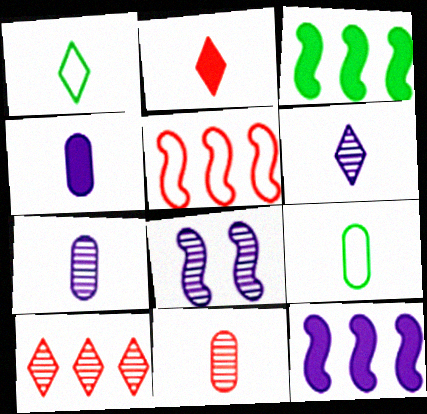[[1, 2, 6], 
[4, 9, 11]]